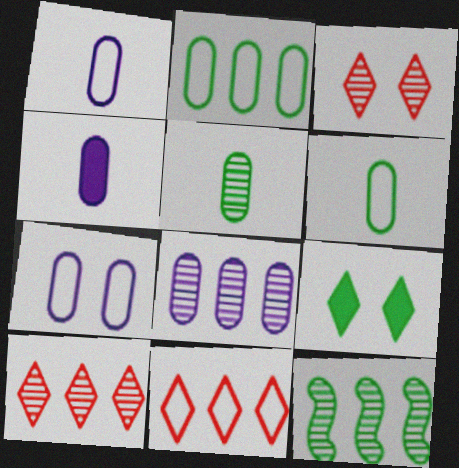[[4, 7, 8], 
[6, 9, 12], 
[8, 10, 12]]